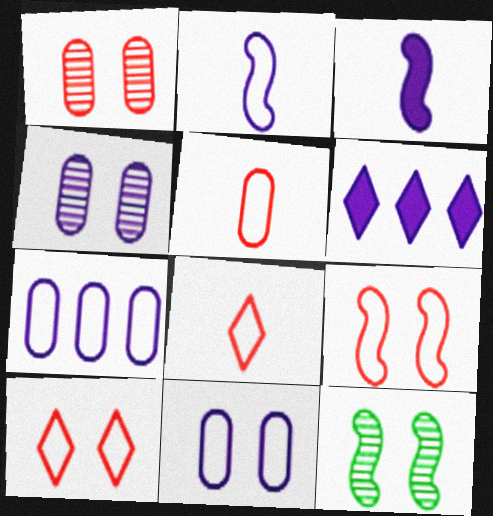[[2, 4, 6], 
[5, 6, 12]]